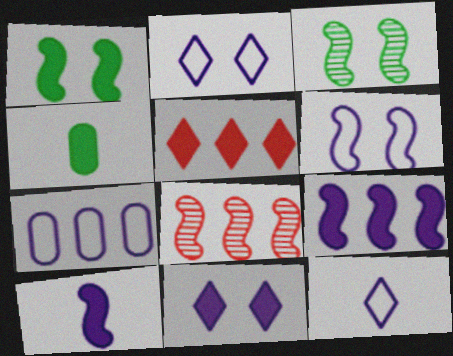[[2, 4, 8], 
[6, 7, 12]]